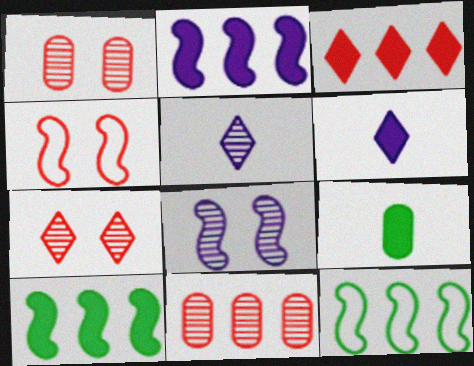[[1, 6, 12]]